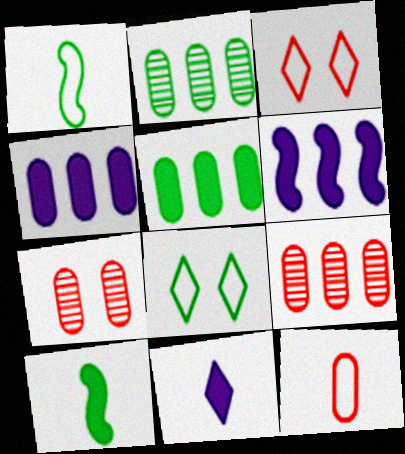[[2, 8, 10]]